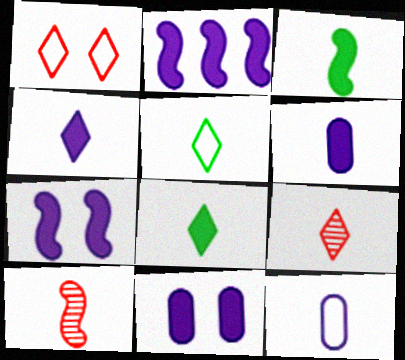[[2, 4, 11], 
[3, 9, 12], 
[4, 5, 9], 
[5, 6, 10], 
[8, 10, 12]]